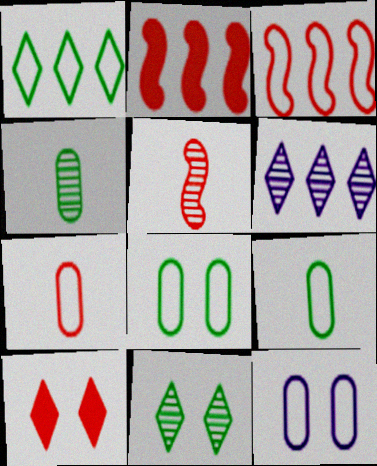[]